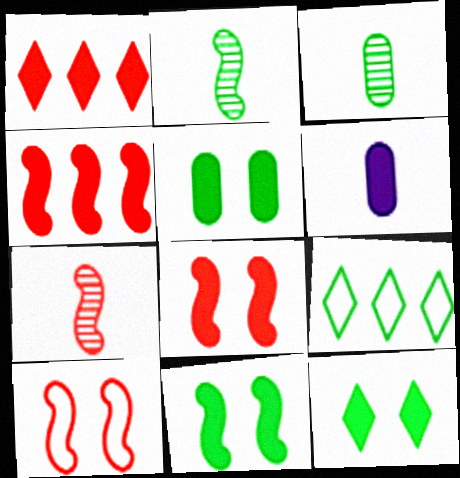[[1, 6, 11], 
[2, 5, 9], 
[3, 9, 11], 
[4, 6, 12], 
[4, 7, 10], 
[5, 11, 12]]